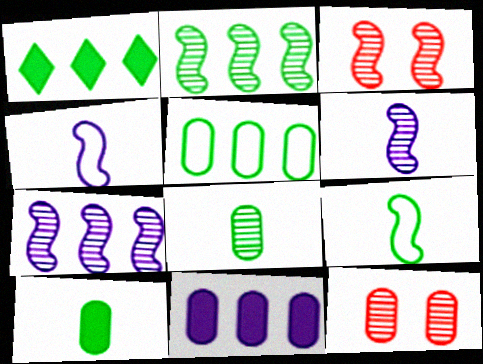[[1, 2, 5], 
[1, 4, 12], 
[2, 3, 6]]